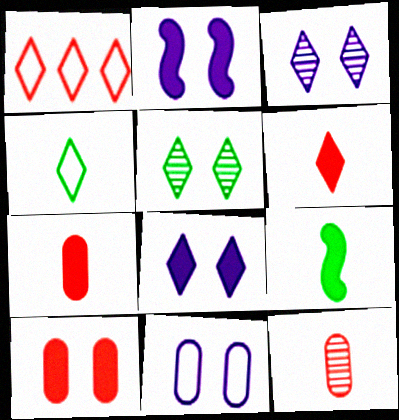[[2, 3, 11]]